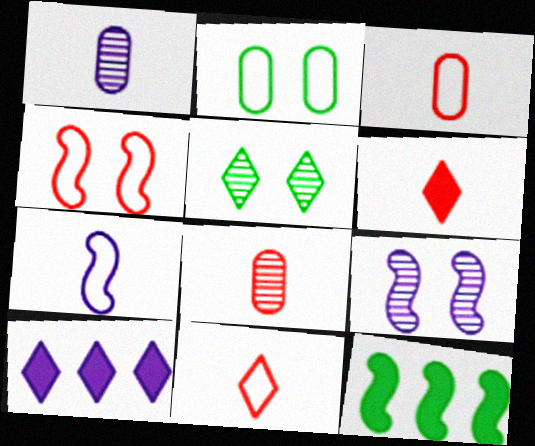[[5, 10, 11]]